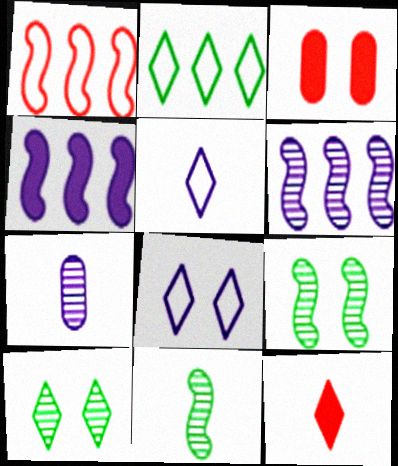[[3, 8, 9], 
[4, 7, 8]]